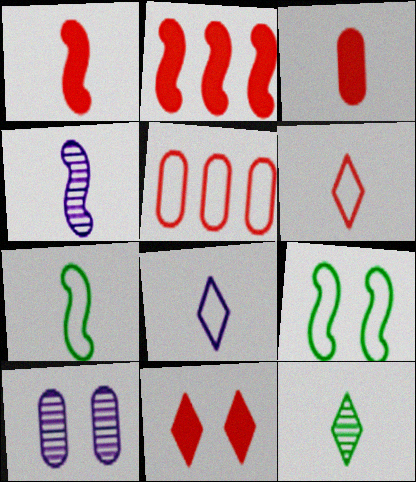[[1, 4, 7], 
[2, 3, 11], 
[2, 4, 9], 
[5, 8, 9], 
[9, 10, 11]]